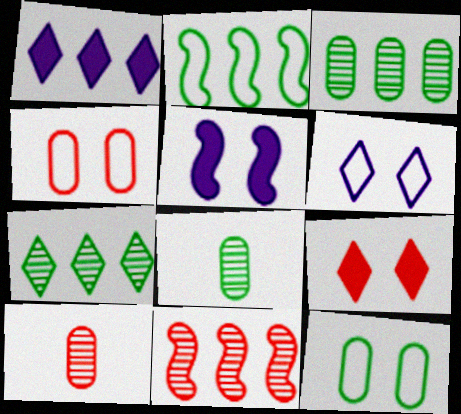[]